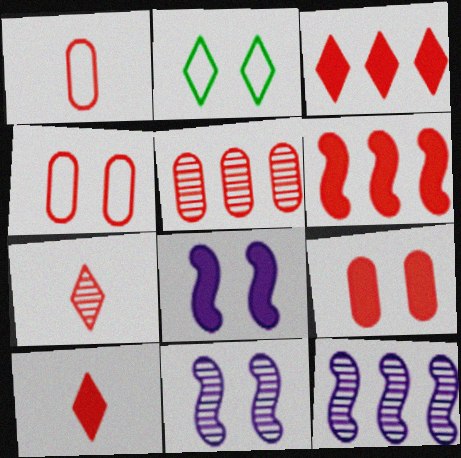[[1, 5, 9], 
[2, 9, 11], 
[4, 6, 7], 
[6, 9, 10]]